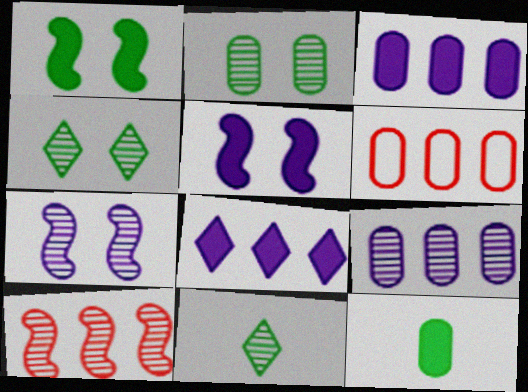[[5, 6, 11]]